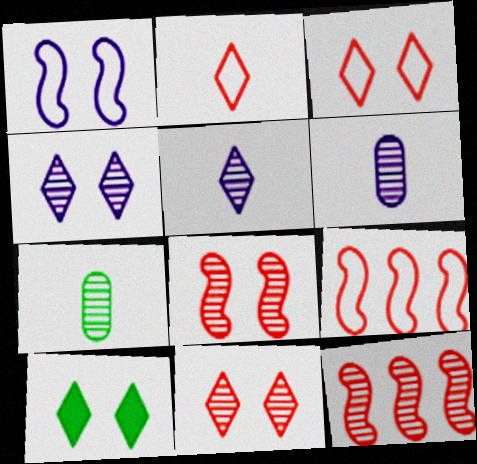[[3, 4, 10], 
[4, 7, 12], 
[6, 9, 10]]